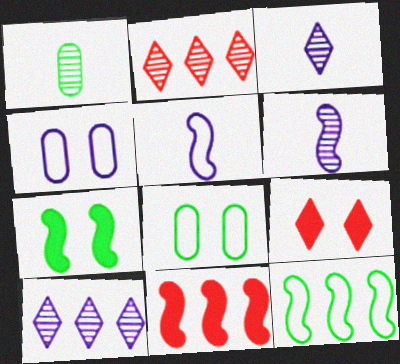[[3, 8, 11]]